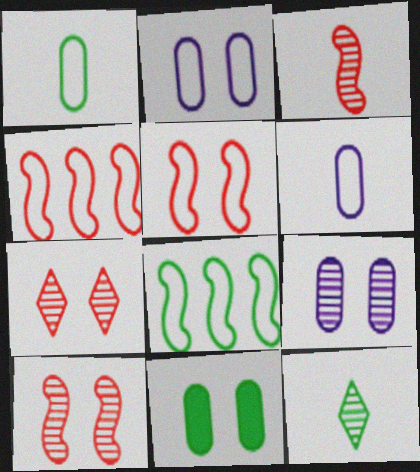[[8, 11, 12]]